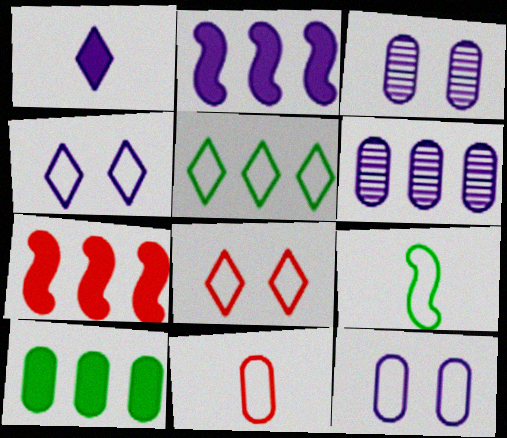[[3, 10, 11], 
[5, 6, 7]]